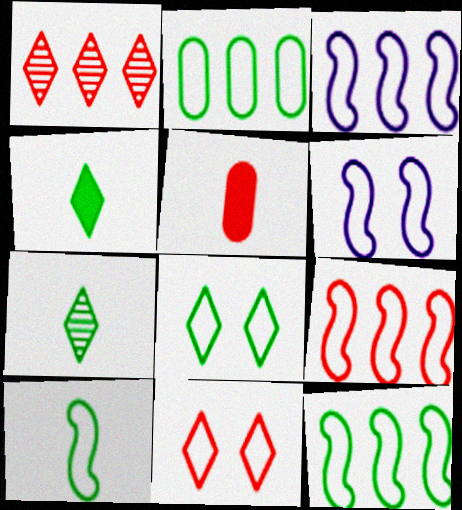[[2, 8, 10], 
[3, 9, 12], 
[6, 9, 10]]